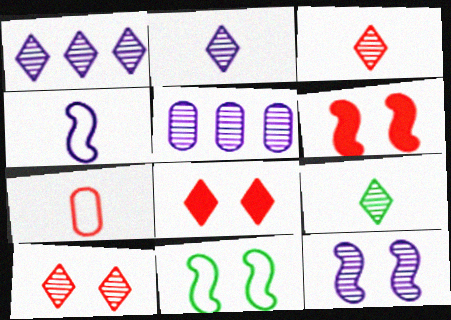[[1, 9, 10], 
[2, 3, 9], 
[2, 5, 12], 
[6, 11, 12]]